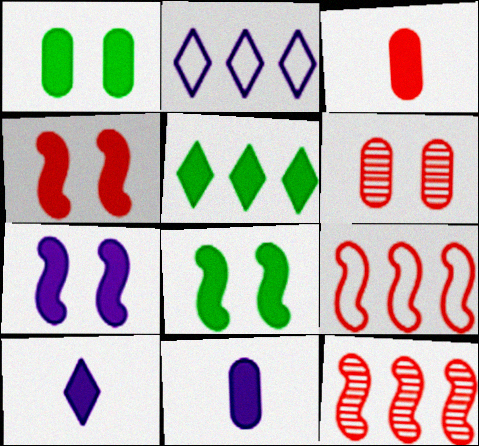[[3, 5, 7], 
[4, 5, 11], 
[4, 7, 8]]